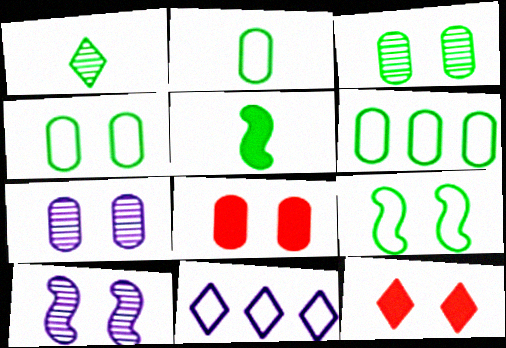[[1, 2, 5], 
[1, 11, 12], 
[2, 4, 6], 
[4, 7, 8], 
[4, 10, 12], 
[7, 9, 12]]